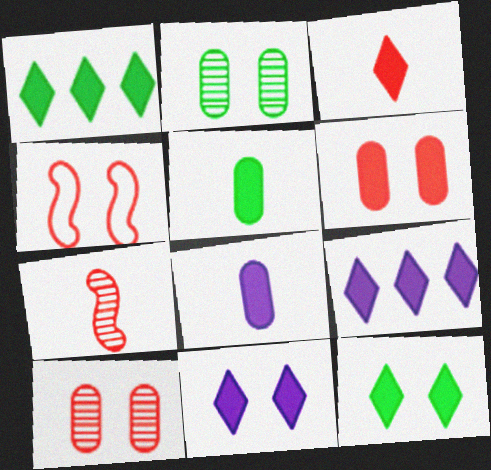[[1, 3, 11], 
[2, 4, 11], 
[3, 9, 12]]